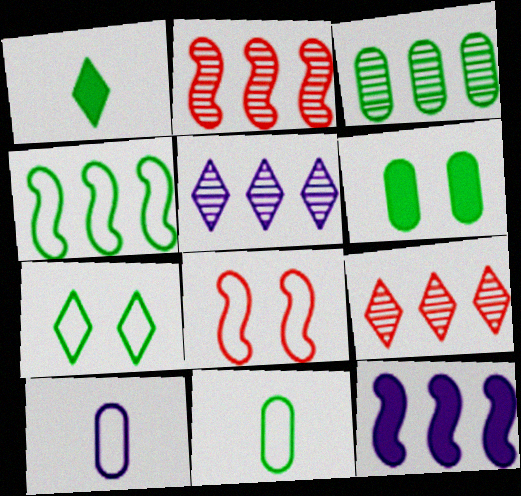[[2, 3, 5], 
[2, 4, 12], 
[3, 6, 11], 
[4, 7, 11]]